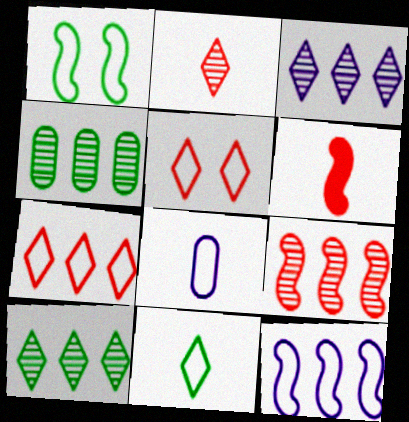[[1, 7, 8], 
[3, 4, 9]]